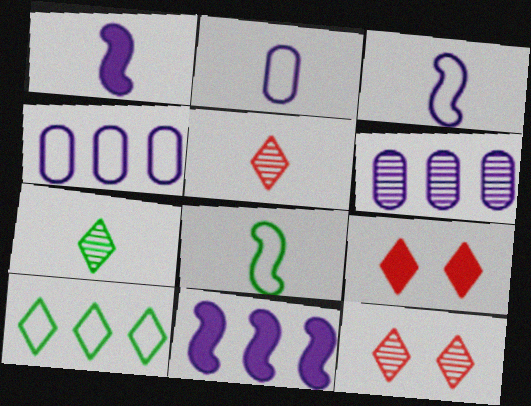[[6, 8, 9]]